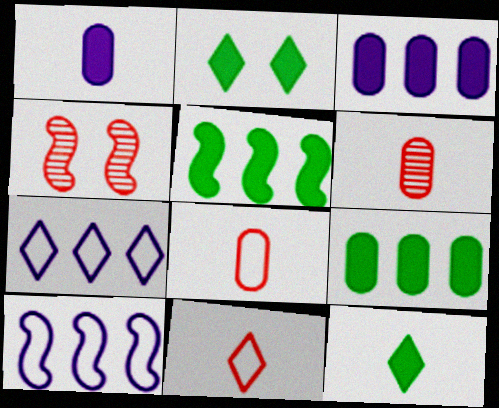[[2, 6, 10]]